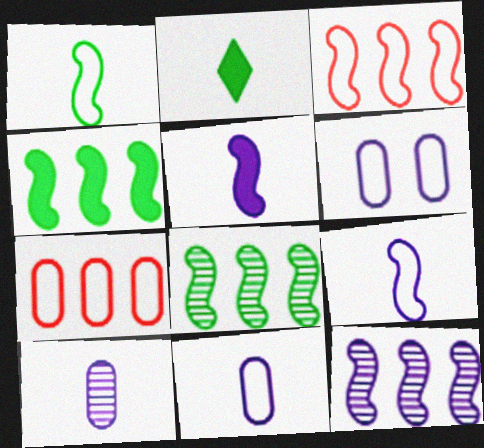[[3, 4, 12]]